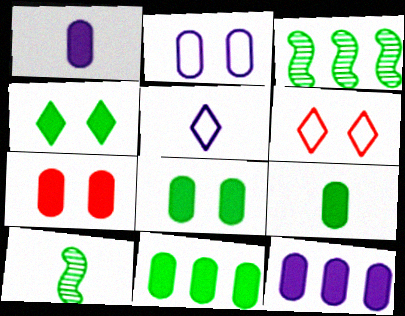[[1, 3, 6], 
[1, 7, 11], 
[3, 5, 7], 
[6, 10, 12], 
[7, 9, 12], 
[8, 9, 11]]